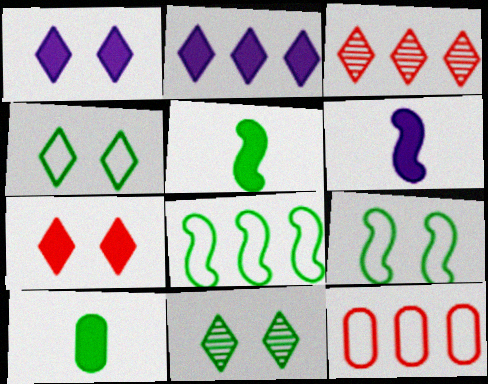[[6, 11, 12], 
[8, 10, 11]]